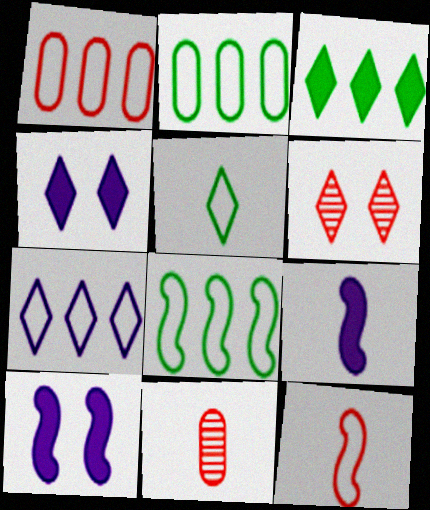[[1, 7, 8], 
[2, 6, 9], 
[4, 8, 11], 
[5, 9, 11]]